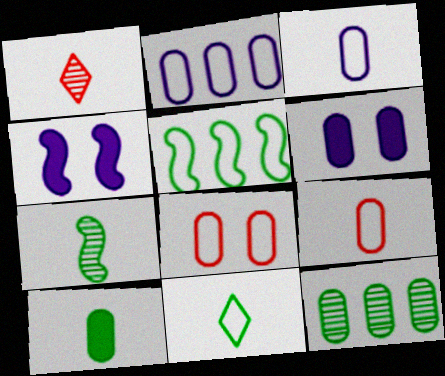[[1, 5, 6], 
[6, 9, 12], 
[7, 10, 11]]